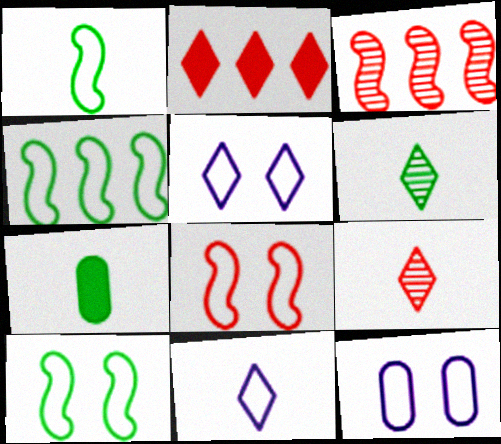[[1, 4, 10], 
[1, 6, 7], 
[2, 5, 6], 
[3, 5, 7]]